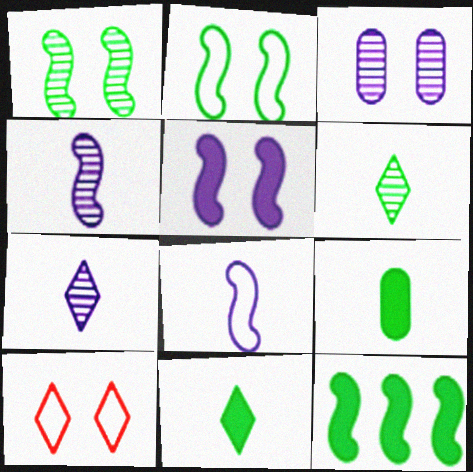[]